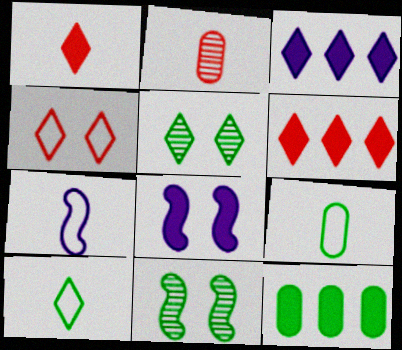[[1, 8, 12], 
[10, 11, 12]]